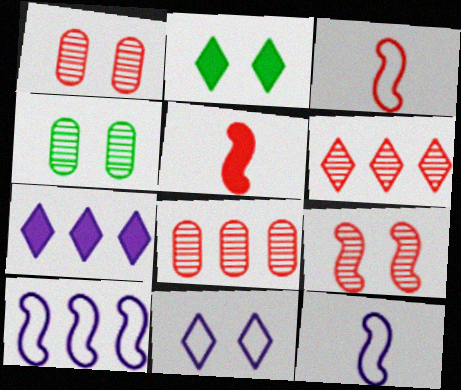[[2, 8, 12], 
[3, 4, 7]]